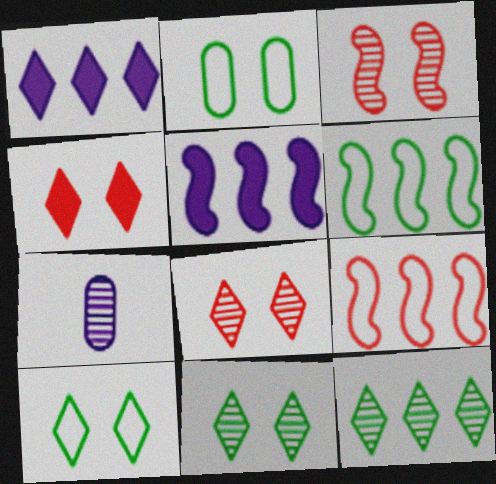[[3, 7, 12], 
[4, 6, 7]]